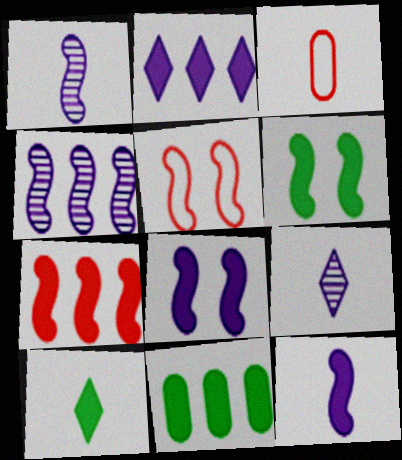[[1, 3, 10], 
[2, 7, 11], 
[5, 9, 11], 
[6, 7, 12], 
[6, 10, 11]]